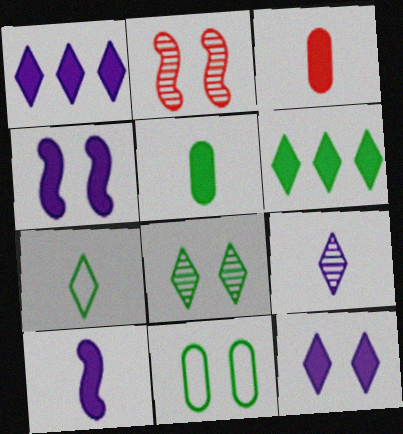[[2, 11, 12], 
[3, 4, 6], 
[6, 7, 8]]